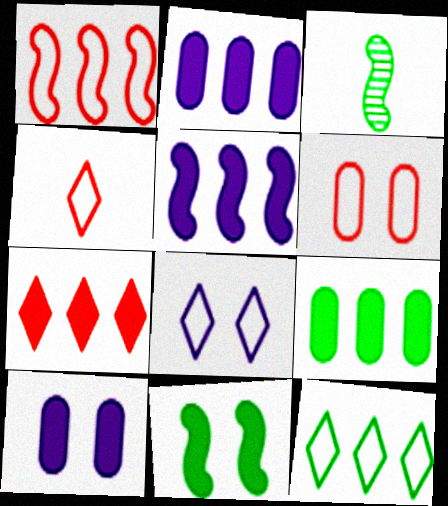[[1, 4, 6], 
[4, 8, 12], 
[5, 7, 9]]